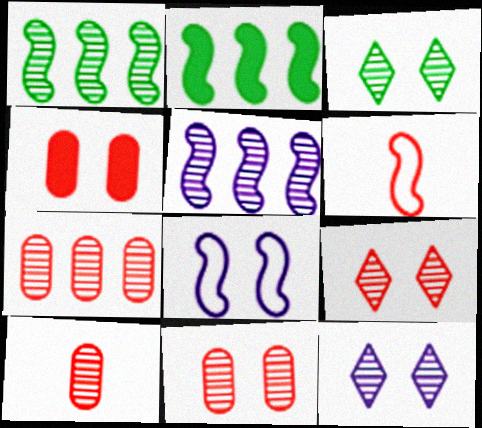[[1, 10, 12], 
[3, 4, 8], 
[3, 5, 10], 
[3, 9, 12], 
[7, 10, 11]]